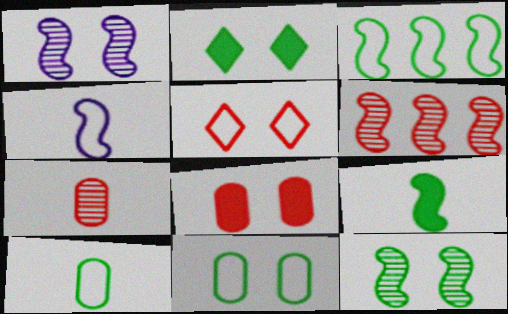[[2, 11, 12], 
[3, 9, 12]]